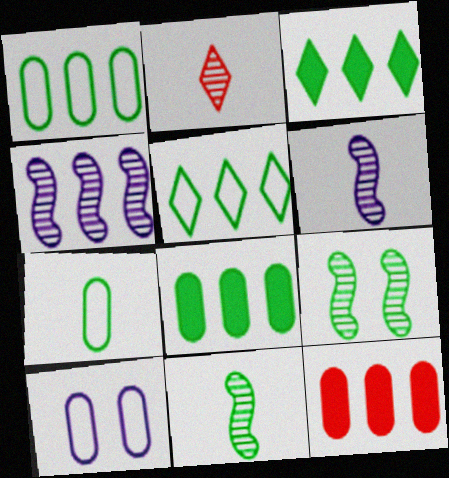[[3, 7, 9], 
[4, 5, 12]]